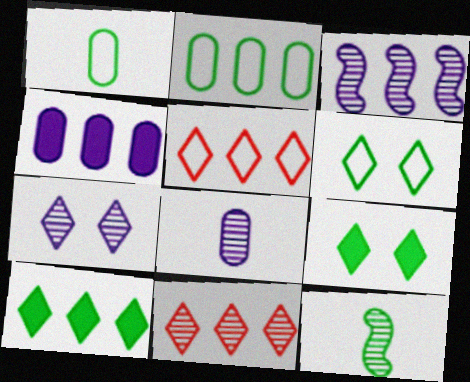[[2, 9, 12], 
[3, 7, 8]]